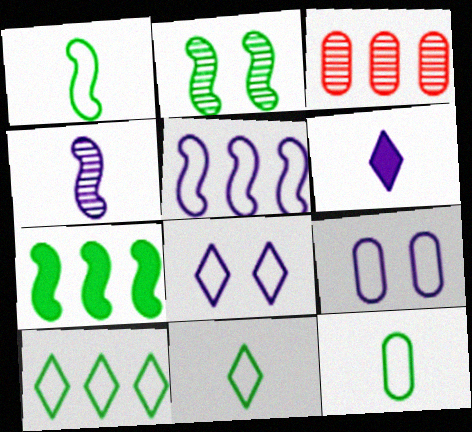[[1, 2, 7], 
[1, 11, 12]]